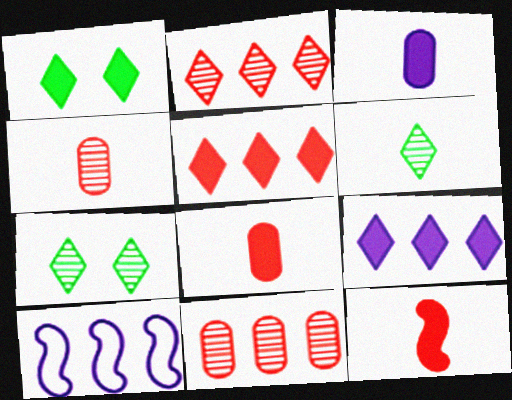[[1, 4, 10], 
[7, 8, 10]]